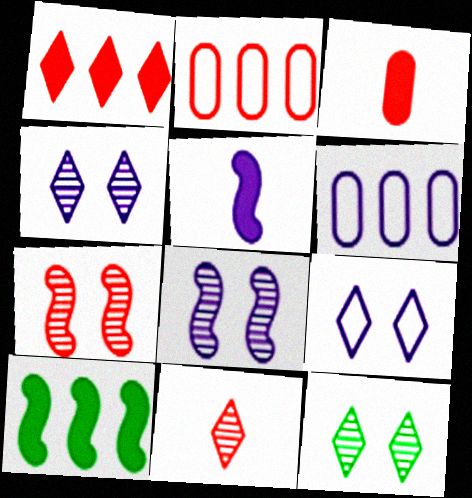[[2, 5, 12], 
[4, 5, 6]]